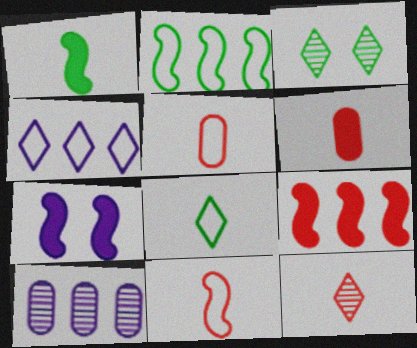[[1, 7, 9], 
[6, 11, 12]]